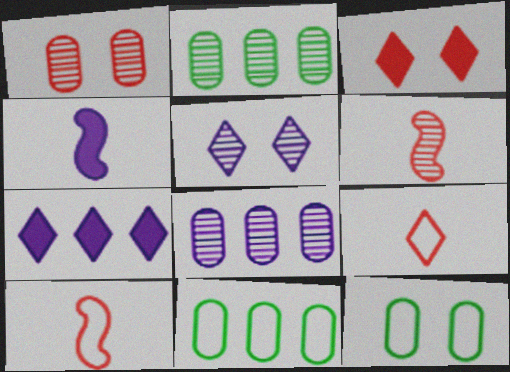[[2, 5, 6], 
[6, 7, 12]]